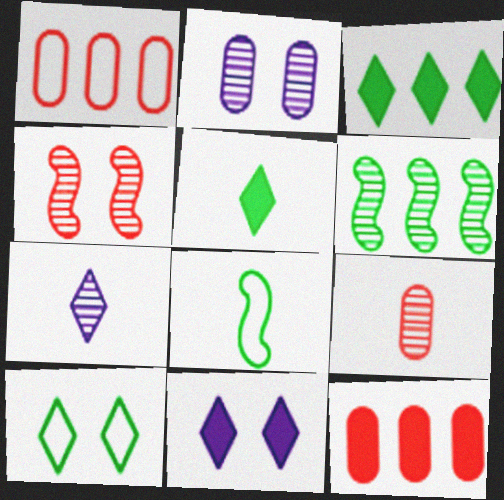[]